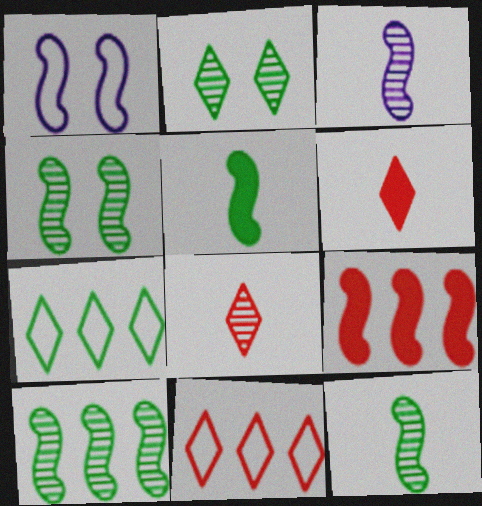[[1, 9, 12], 
[4, 10, 12]]